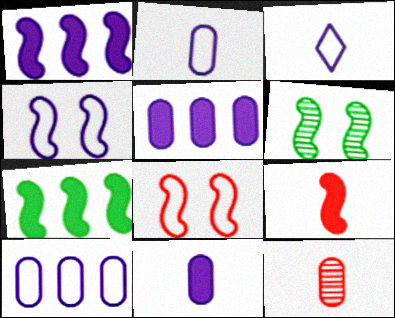[[3, 4, 10]]